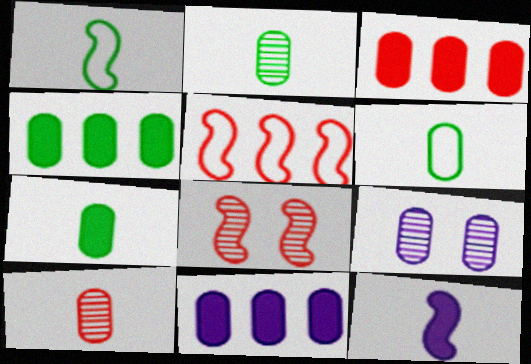[[2, 6, 7], 
[3, 4, 11], 
[3, 6, 9]]